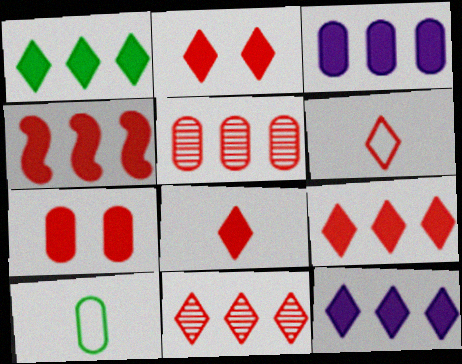[[1, 3, 4], 
[1, 9, 12], 
[2, 6, 11], 
[2, 8, 9], 
[4, 7, 8]]